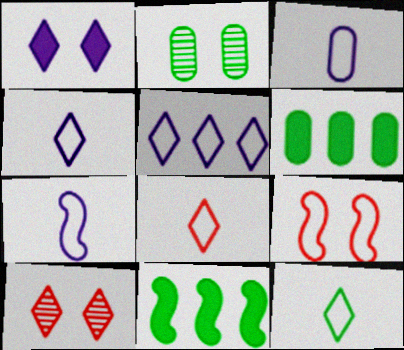[[1, 2, 9], 
[2, 11, 12], 
[3, 4, 7], 
[3, 10, 11], 
[4, 8, 12], 
[6, 7, 10]]